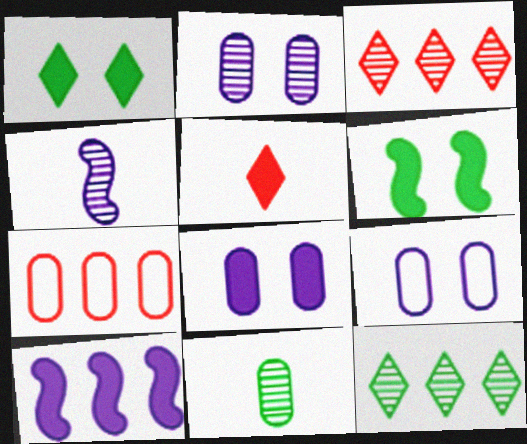[[1, 4, 7], 
[2, 8, 9], 
[7, 8, 11], 
[7, 10, 12]]